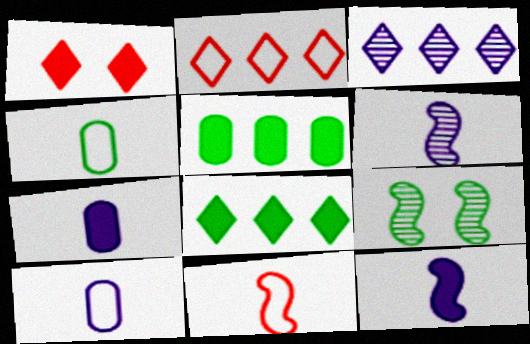[[1, 5, 12], 
[2, 3, 8], 
[2, 7, 9], 
[4, 8, 9]]